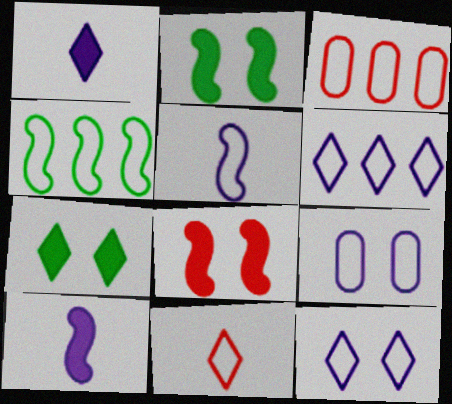[[3, 4, 6], 
[4, 9, 11], 
[5, 6, 9]]